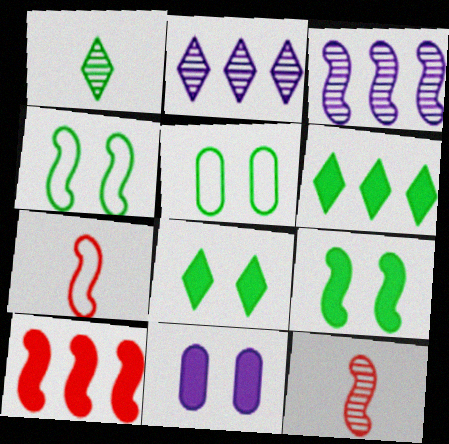[[3, 7, 9]]